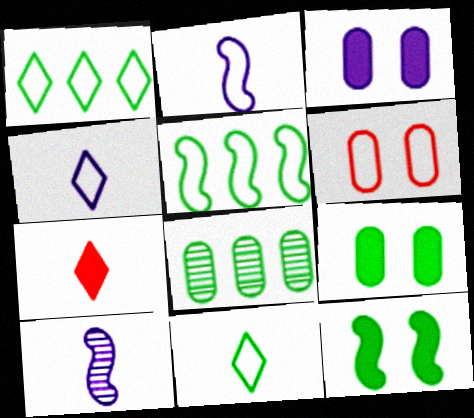[[1, 2, 6], 
[4, 5, 6], 
[8, 11, 12]]